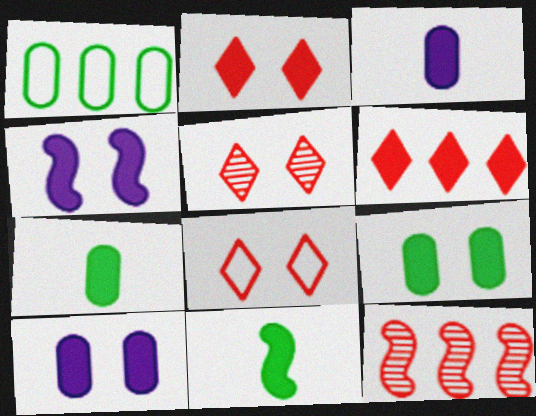[[2, 4, 9], 
[2, 5, 8], 
[4, 6, 7], 
[6, 10, 11]]